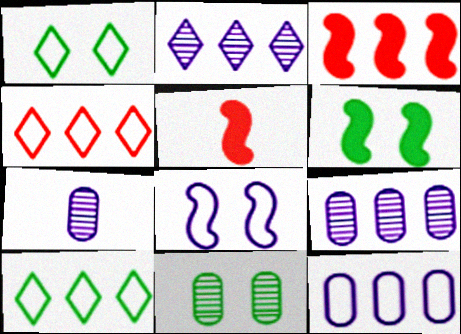[[1, 3, 7], 
[1, 5, 9], 
[1, 6, 11], 
[3, 9, 10], 
[4, 6, 7]]